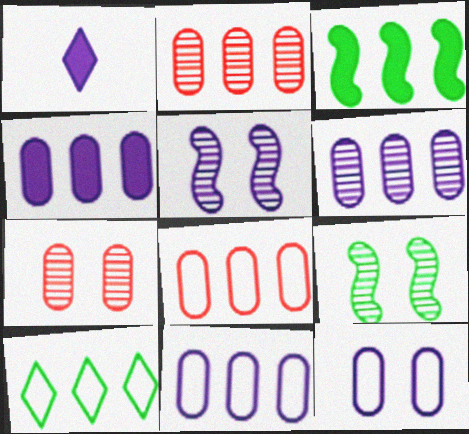[[1, 5, 11], 
[1, 8, 9], 
[4, 6, 11]]